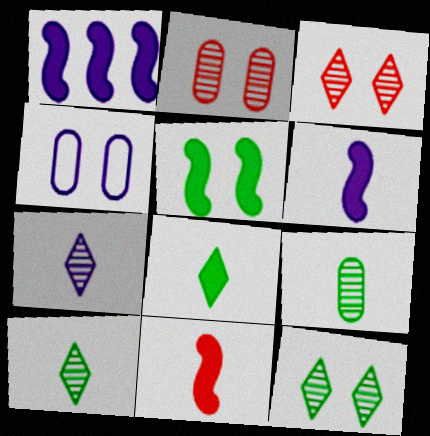[[1, 4, 7], 
[1, 5, 11], 
[3, 4, 5]]